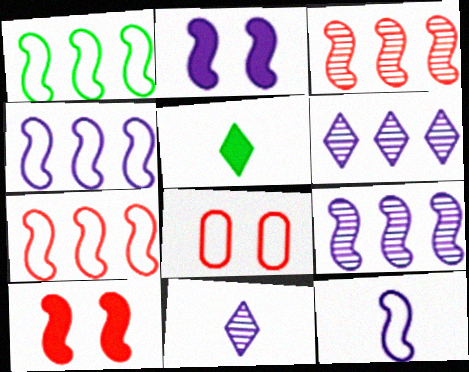[[1, 4, 7], 
[2, 9, 12], 
[5, 8, 9]]